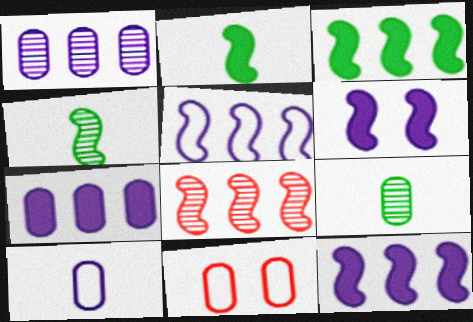[[3, 5, 8], 
[7, 9, 11]]